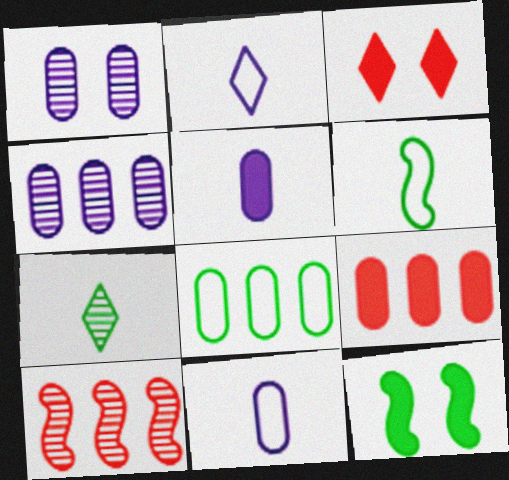[[1, 7, 10], 
[3, 4, 6], 
[4, 8, 9], 
[7, 8, 12]]